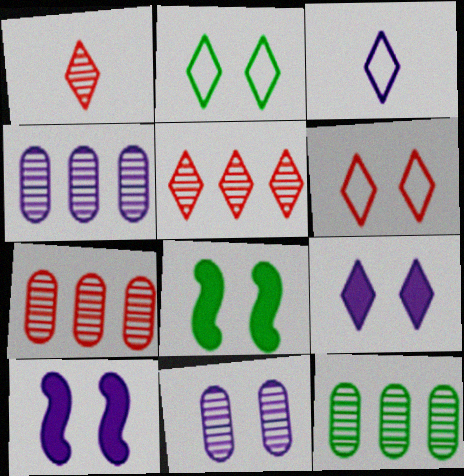[[3, 4, 10], 
[3, 7, 8], 
[4, 7, 12], 
[6, 8, 11]]